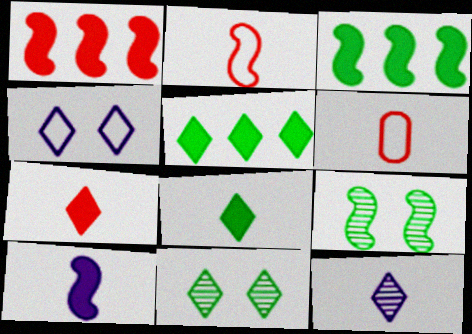[]